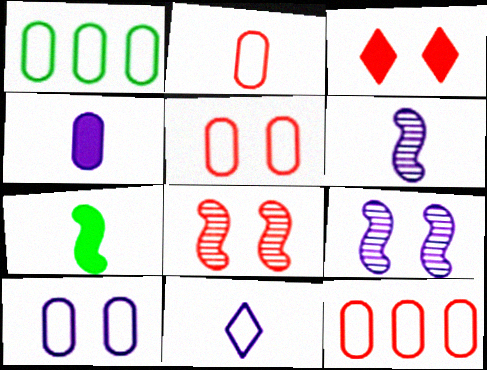[[1, 2, 10], 
[1, 3, 6], 
[2, 5, 12], 
[3, 5, 8], 
[4, 6, 11]]